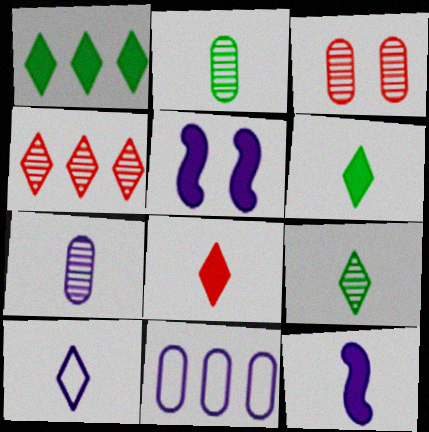[[7, 10, 12], 
[8, 9, 10]]